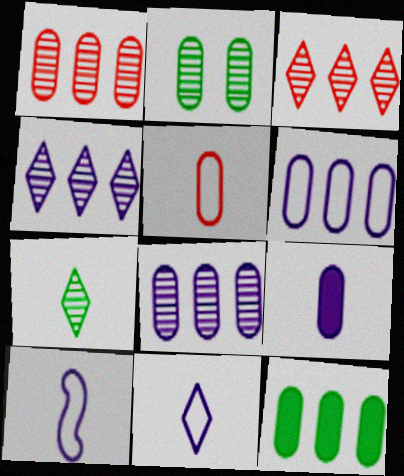[[1, 6, 12]]